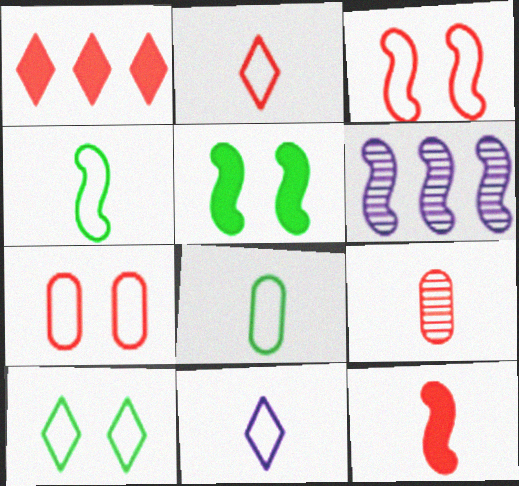[[1, 3, 9], 
[2, 9, 12]]